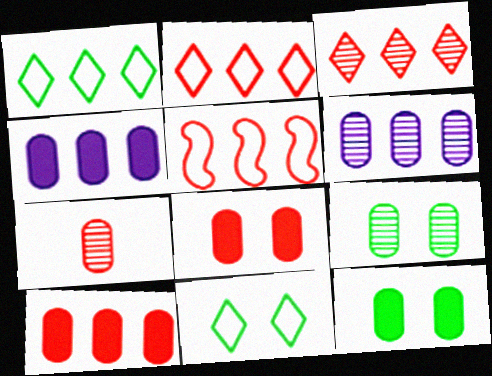[[3, 5, 10], 
[6, 7, 9]]